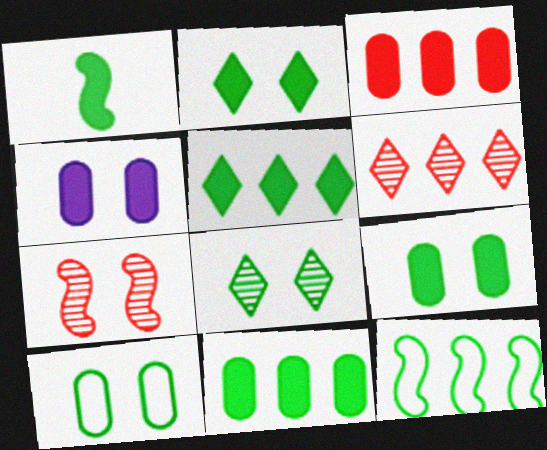[[1, 2, 11], 
[1, 5, 9]]